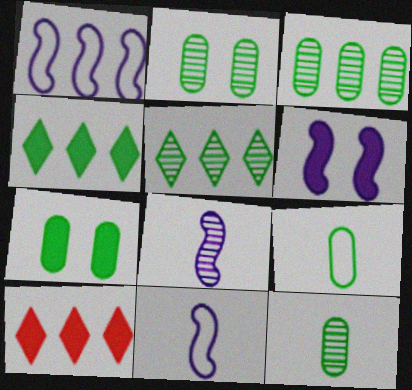[[1, 3, 10], 
[1, 6, 8], 
[2, 3, 12], 
[2, 10, 11], 
[3, 7, 9]]